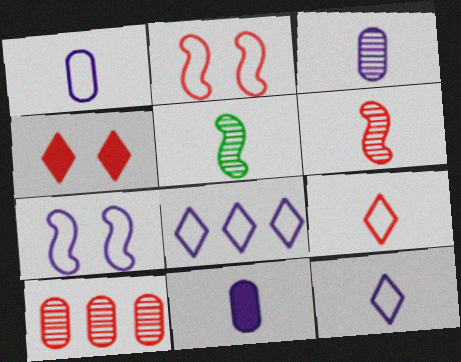[[1, 3, 11], 
[1, 7, 8], 
[5, 9, 11]]